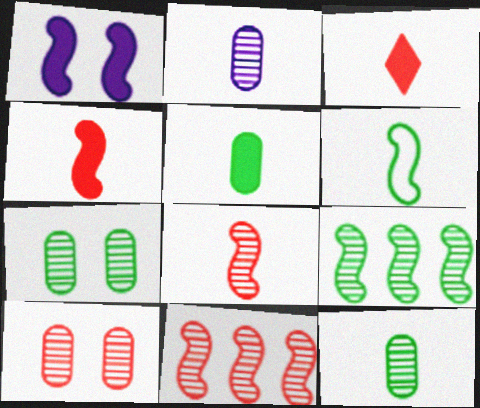[[1, 6, 11], 
[2, 3, 6]]